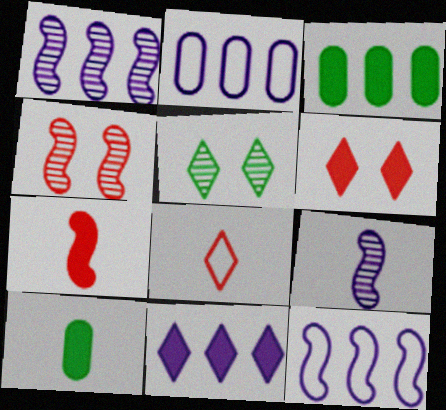[[1, 2, 11], 
[2, 5, 7], 
[5, 8, 11], 
[8, 9, 10]]